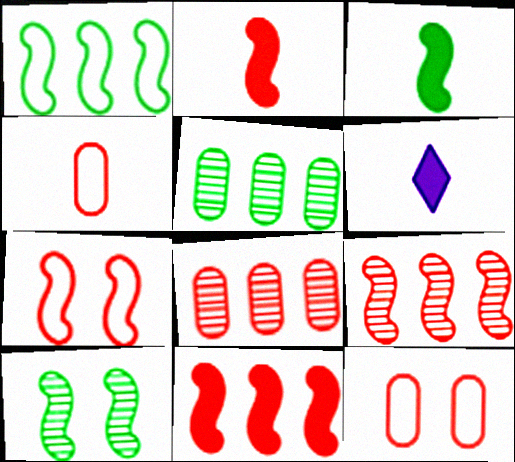[[1, 3, 10], 
[2, 7, 9], 
[5, 6, 7]]